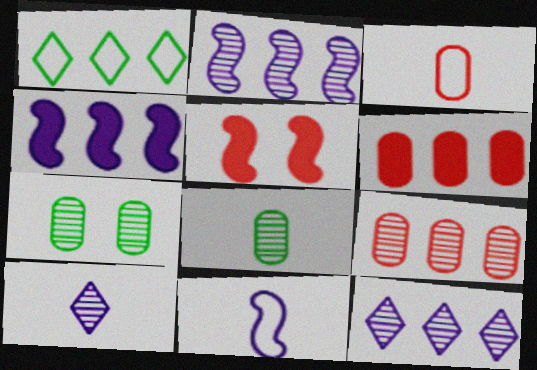[[1, 2, 6], 
[1, 4, 9]]